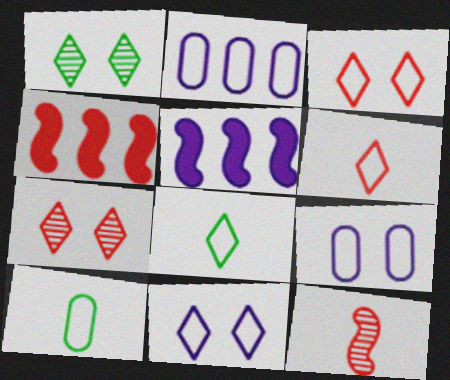[[5, 7, 10]]